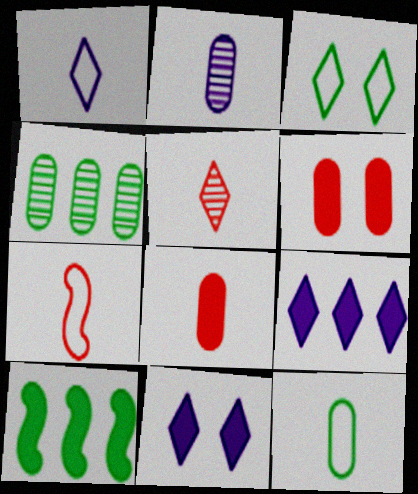[[1, 7, 12], 
[2, 8, 12], 
[3, 5, 9], 
[4, 7, 11], 
[5, 7, 8], 
[8, 10, 11]]